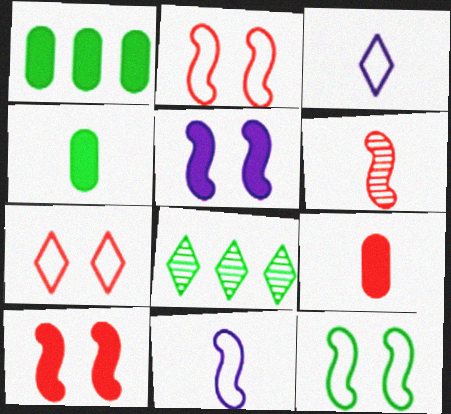[[3, 4, 6], 
[4, 8, 12]]